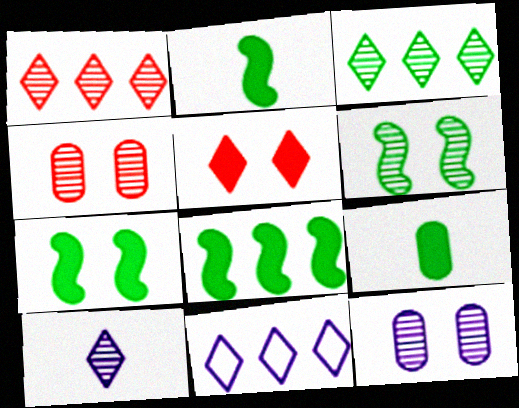[[2, 4, 11], 
[2, 7, 8]]